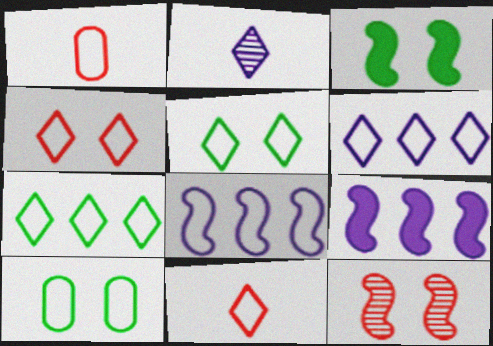[[1, 5, 8], 
[5, 6, 11], 
[8, 10, 11]]